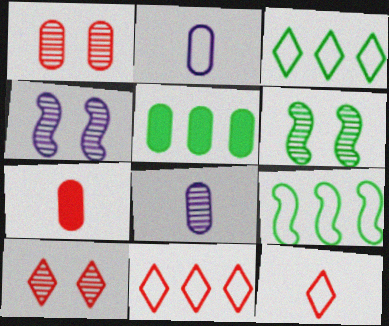[[1, 2, 5], 
[3, 4, 7], 
[4, 5, 12]]